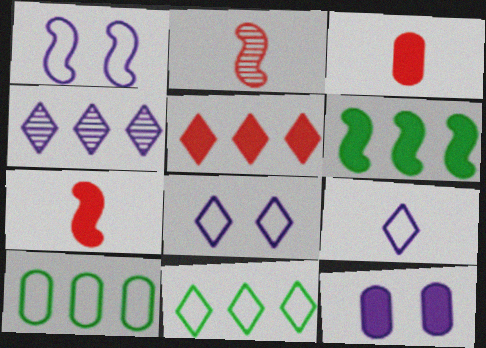[[1, 2, 6], 
[2, 11, 12], 
[4, 5, 11]]